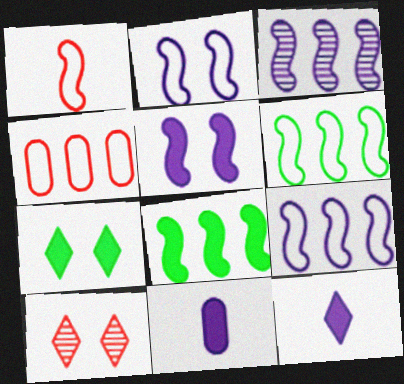[[1, 2, 6], 
[6, 10, 11]]